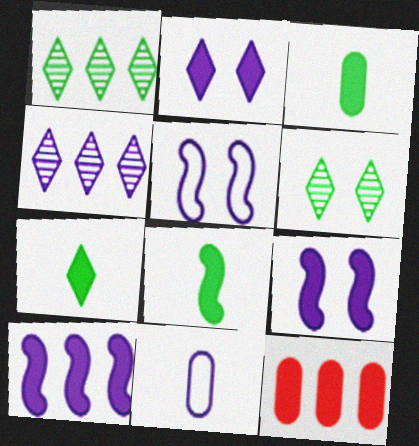[[2, 8, 12], 
[3, 7, 8], 
[4, 9, 11], 
[7, 9, 12]]